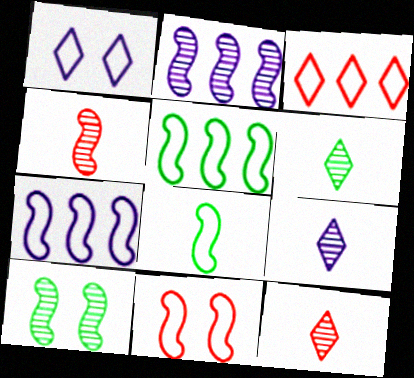[[2, 4, 10], 
[6, 9, 12], 
[7, 8, 11]]